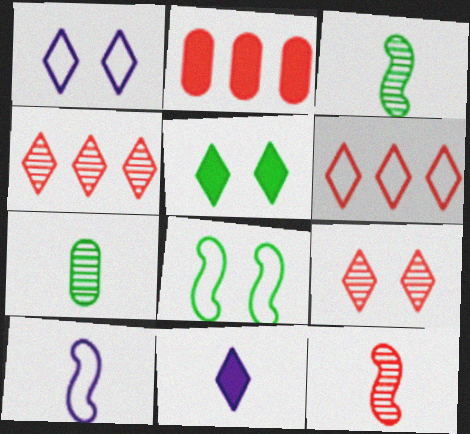[[1, 2, 3], 
[1, 5, 9]]